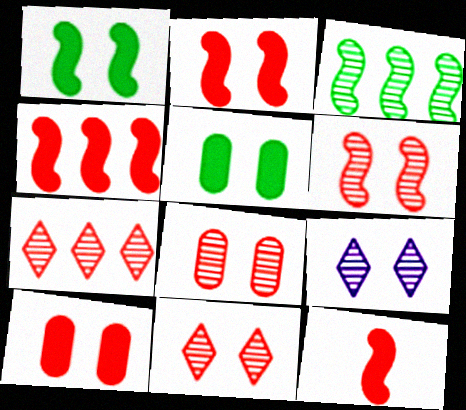[[2, 4, 12], 
[6, 8, 11]]